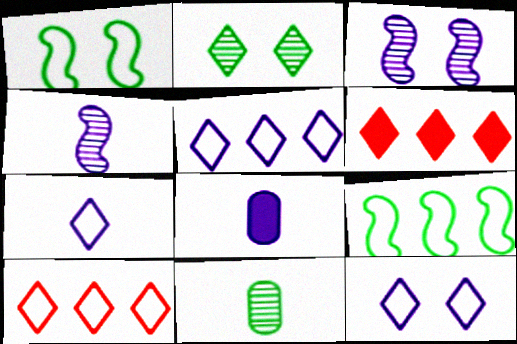[[2, 6, 7], 
[3, 5, 8], 
[4, 7, 8], 
[5, 7, 12]]